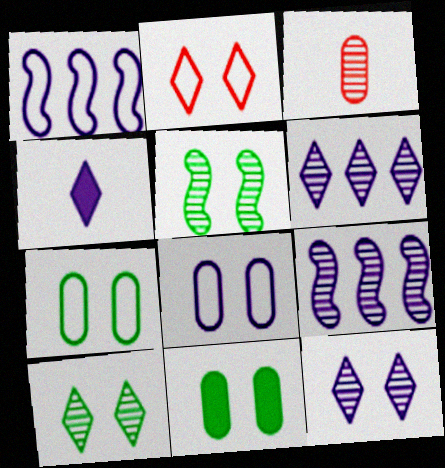[[3, 5, 6], 
[3, 9, 10], 
[4, 8, 9]]